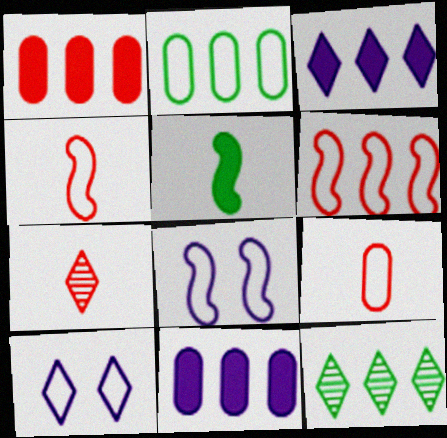[[2, 4, 10], 
[6, 11, 12]]